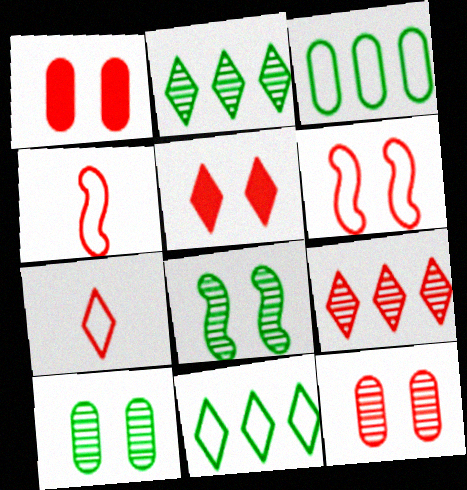[[1, 4, 9], 
[5, 6, 12], 
[5, 7, 9]]